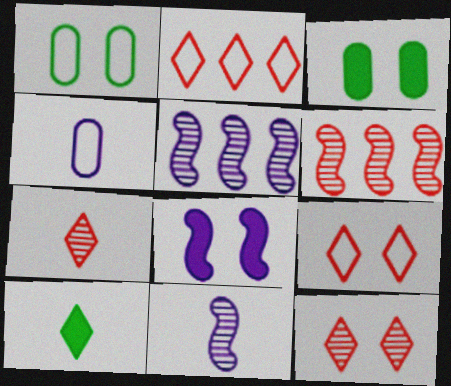[[1, 8, 12], 
[2, 3, 11]]